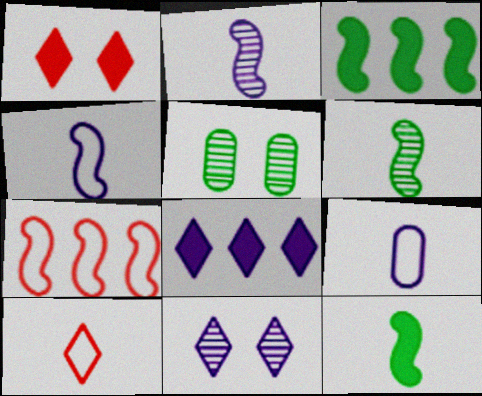[]